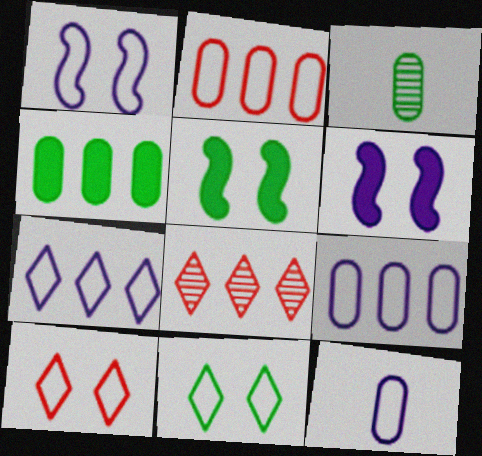[[1, 7, 12], 
[5, 8, 12]]